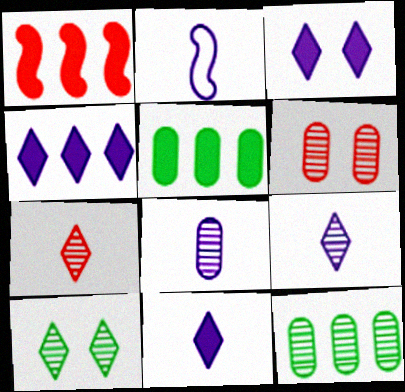[[1, 4, 5], 
[2, 8, 11], 
[3, 4, 11], 
[6, 8, 12]]